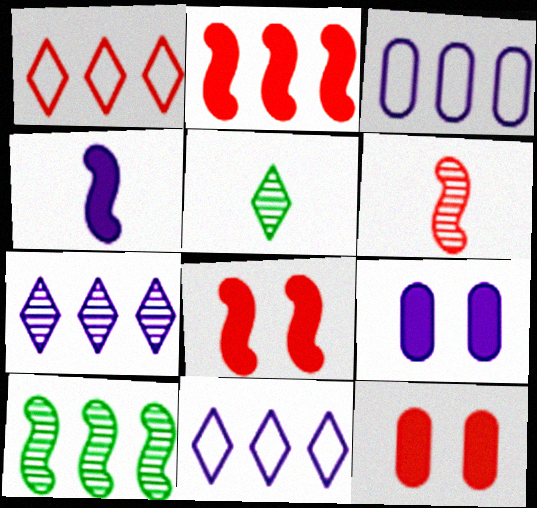[[1, 6, 12], 
[3, 5, 8]]